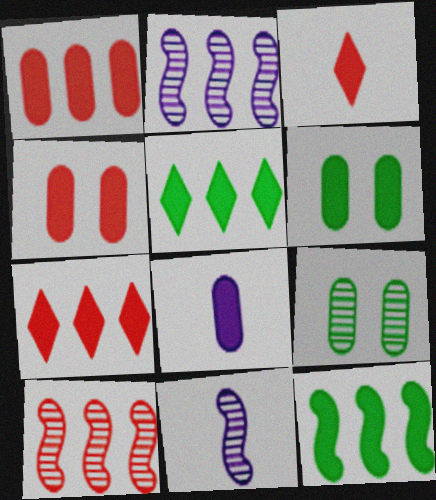[[1, 6, 8]]